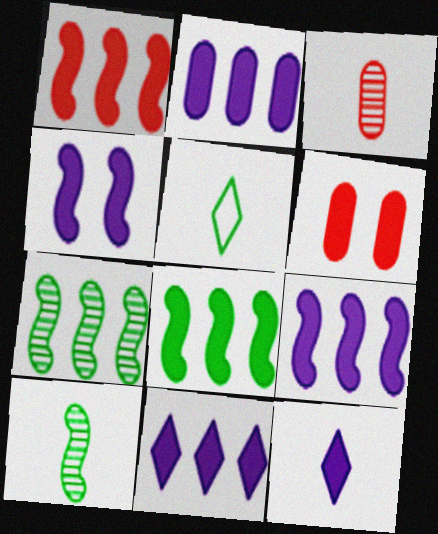[[1, 8, 9], 
[2, 4, 12], 
[2, 9, 11], 
[6, 8, 12]]